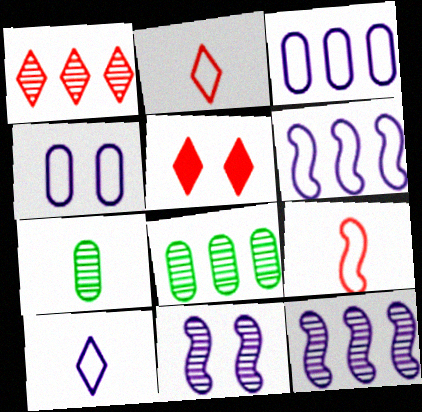[[1, 2, 5], 
[1, 7, 11], 
[1, 8, 12], 
[4, 6, 10], 
[5, 6, 7]]